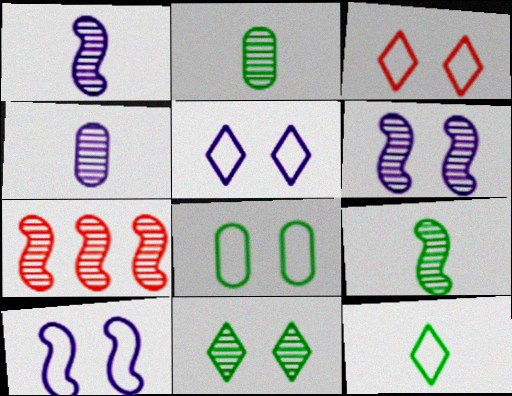[[3, 8, 10], 
[4, 7, 11], 
[6, 7, 9]]